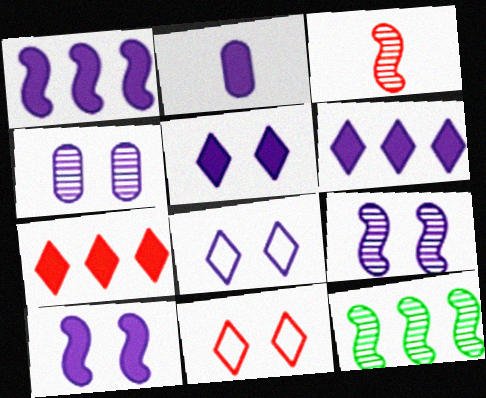[[1, 2, 5], 
[2, 6, 10], 
[2, 11, 12], 
[3, 9, 12], 
[4, 8, 10]]